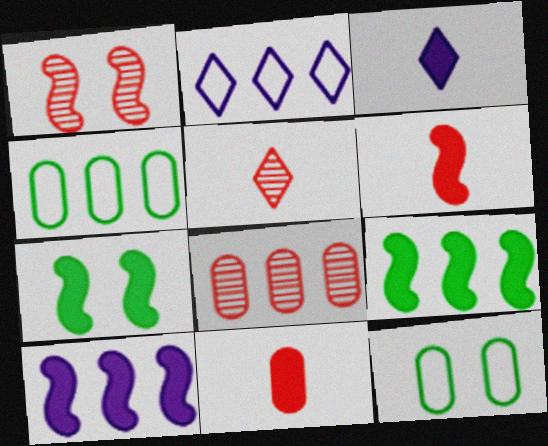[[1, 3, 4], 
[1, 5, 8], 
[2, 8, 9], 
[5, 10, 12], 
[6, 7, 10]]